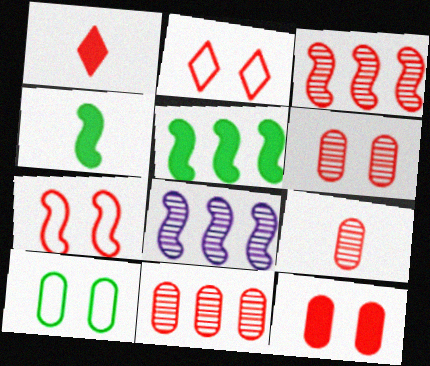[[1, 7, 11], 
[1, 8, 10], 
[4, 7, 8], 
[6, 9, 11]]